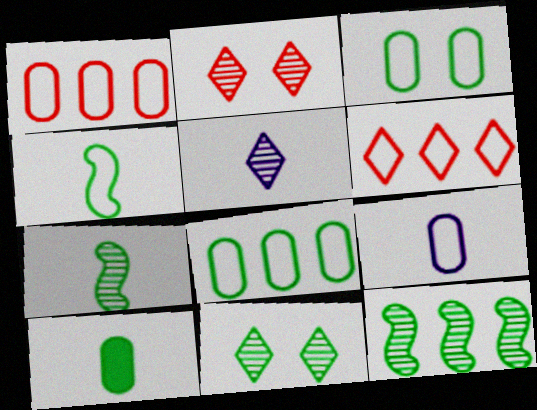[[1, 3, 9]]